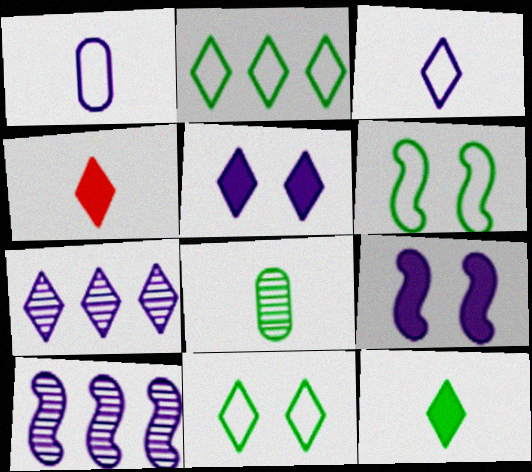[[1, 5, 10], 
[1, 7, 9], 
[3, 5, 7], 
[4, 7, 11]]